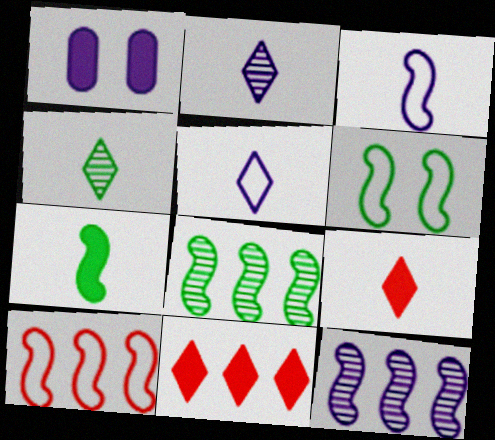[[1, 4, 10], 
[1, 5, 12], 
[1, 7, 11], 
[3, 6, 10], 
[4, 5, 9], 
[6, 7, 8]]